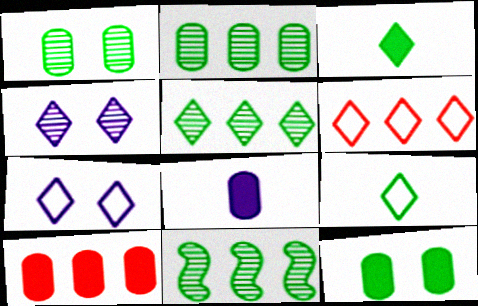[[2, 5, 11], 
[3, 4, 6], 
[6, 7, 9], 
[8, 10, 12], 
[9, 11, 12]]